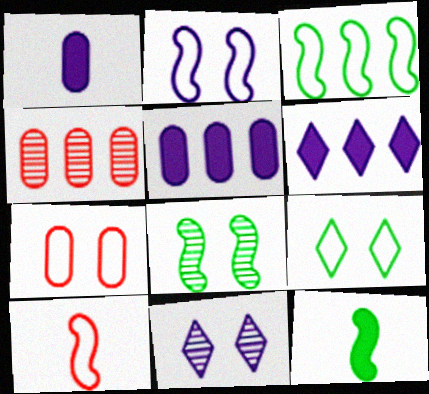[[2, 3, 10], 
[2, 7, 9], 
[3, 4, 6], 
[3, 8, 12]]